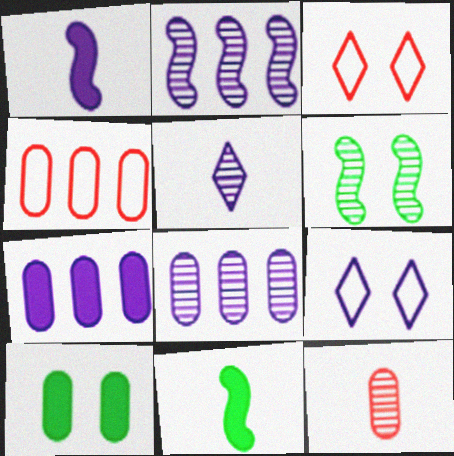[[1, 8, 9], 
[3, 8, 11]]